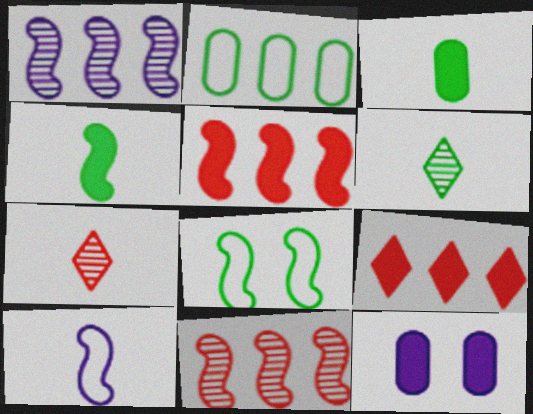[[1, 2, 9], 
[3, 7, 10], 
[4, 9, 12]]